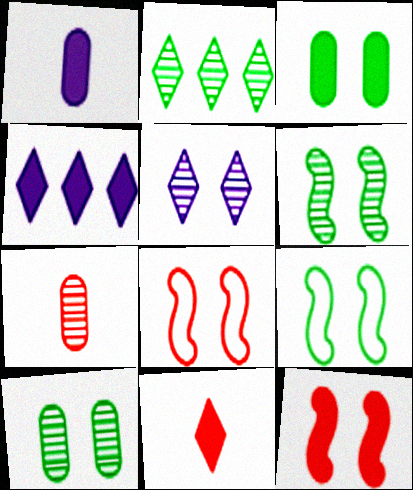[[1, 2, 8], 
[3, 5, 8], 
[4, 7, 9]]